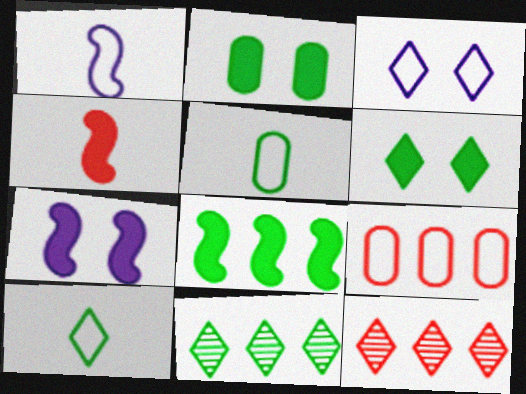[[1, 2, 12], 
[4, 7, 8], 
[5, 7, 12], 
[6, 10, 11]]